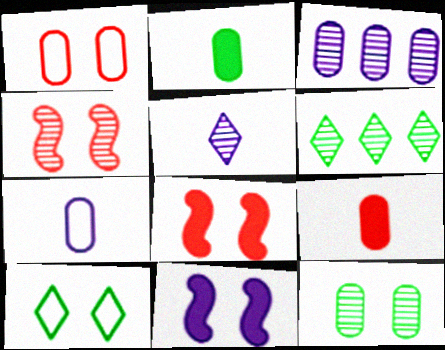[[1, 2, 3], 
[6, 7, 8]]